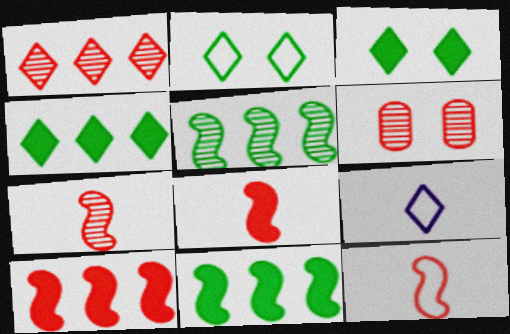[[1, 3, 9], 
[1, 6, 7], 
[6, 9, 11], 
[7, 8, 12]]